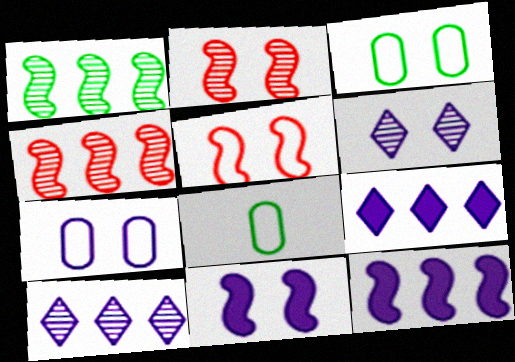[[2, 8, 9], 
[6, 7, 11]]